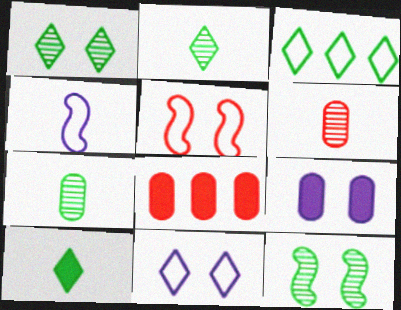[[1, 3, 10], 
[1, 4, 8], 
[1, 5, 9], 
[4, 6, 10]]